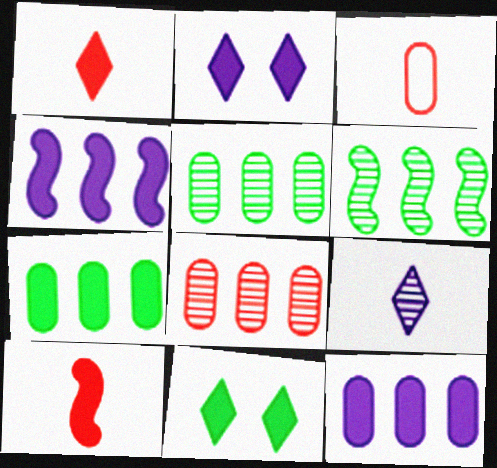[[2, 3, 6], 
[2, 7, 10], 
[10, 11, 12]]